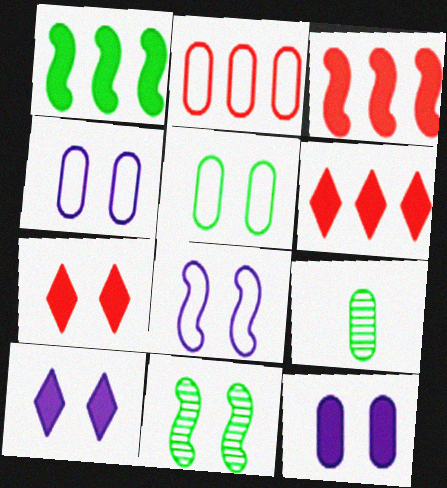[[2, 9, 12], 
[4, 7, 11], 
[6, 8, 9]]